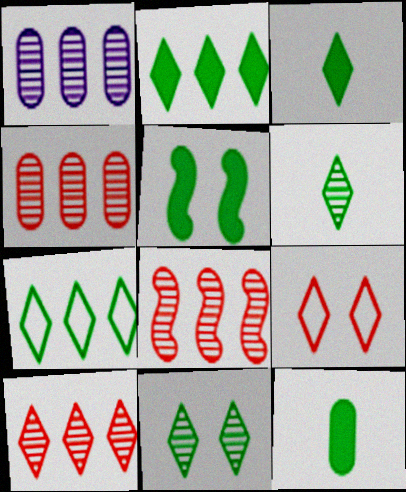[[2, 5, 12], 
[3, 7, 11], 
[4, 8, 10]]